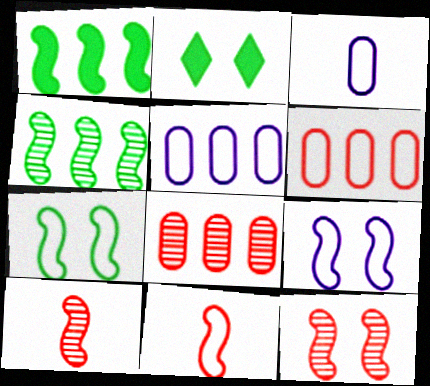[[1, 9, 10], 
[2, 5, 10]]